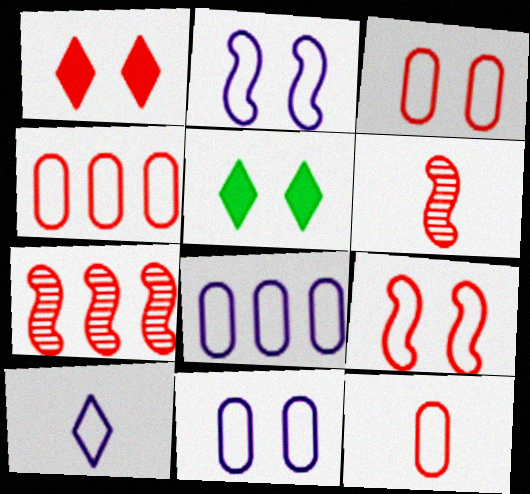[[1, 4, 6], 
[1, 7, 12], 
[2, 8, 10], 
[3, 4, 12], 
[5, 6, 8]]